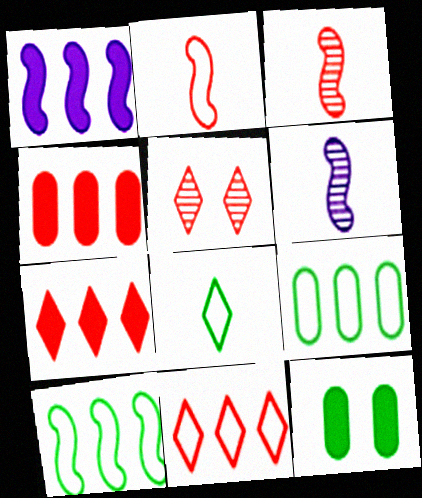[[2, 4, 5], 
[6, 11, 12]]